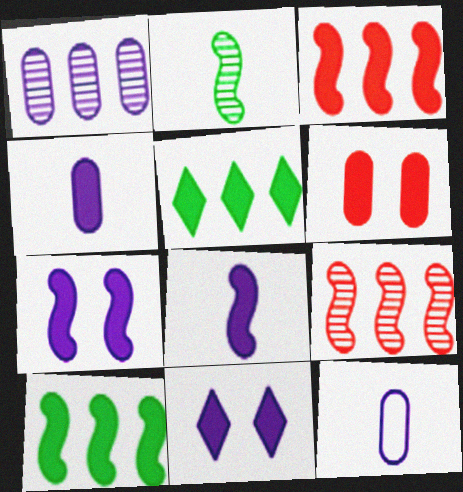[[5, 6, 8]]